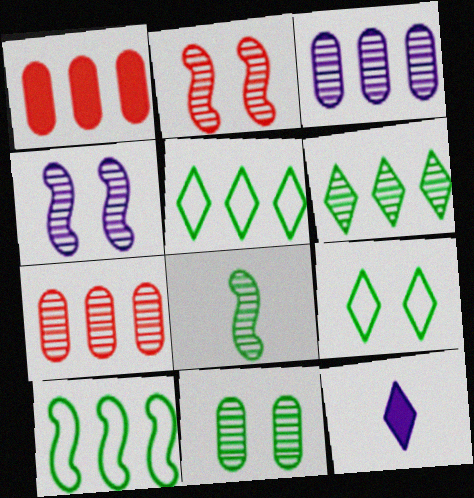[[6, 8, 11]]